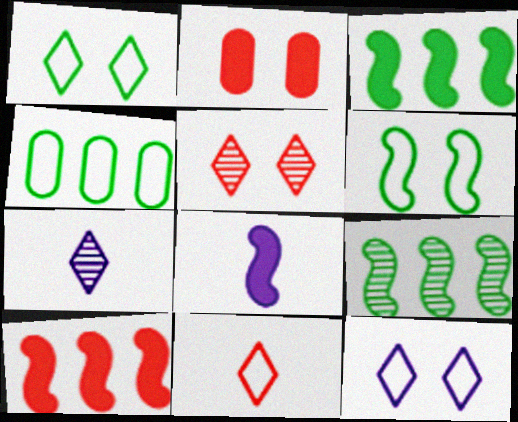[[4, 5, 8]]